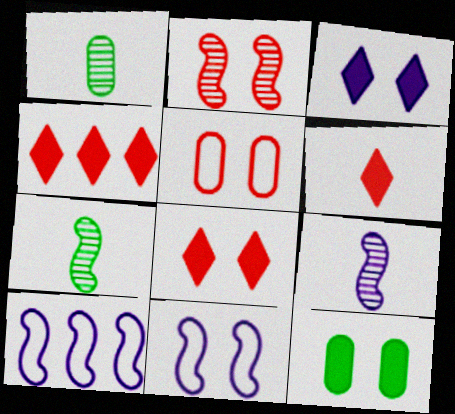[[1, 4, 11], 
[1, 8, 10], 
[2, 5, 8], 
[4, 6, 8]]